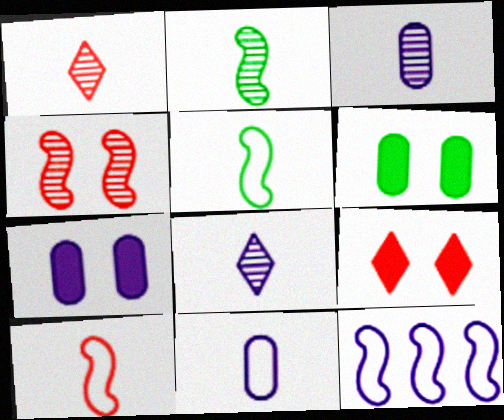[[1, 2, 3], 
[1, 6, 12], 
[7, 8, 12]]